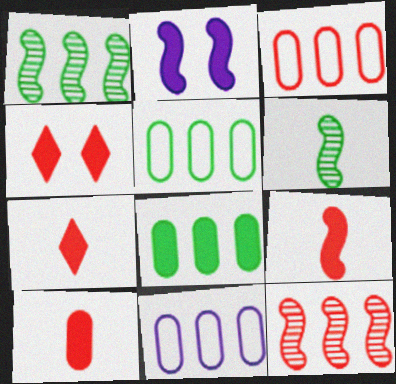[[2, 7, 8], 
[3, 5, 11], 
[4, 6, 11], 
[7, 9, 10]]